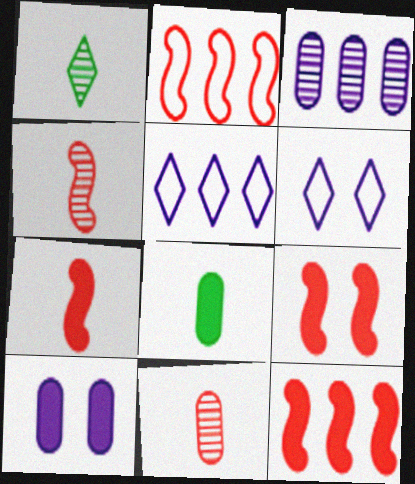[[1, 2, 10], 
[2, 4, 9], 
[7, 9, 12]]